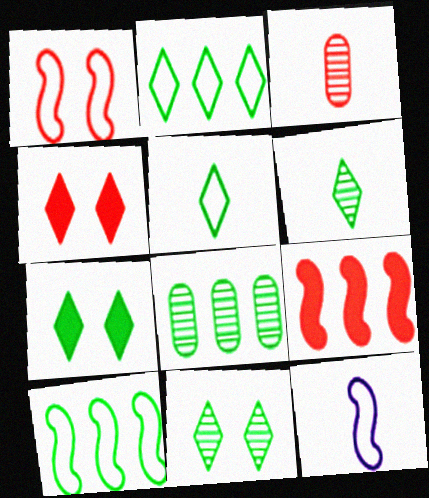[[1, 10, 12], 
[2, 6, 7], 
[4, 8, 12]]